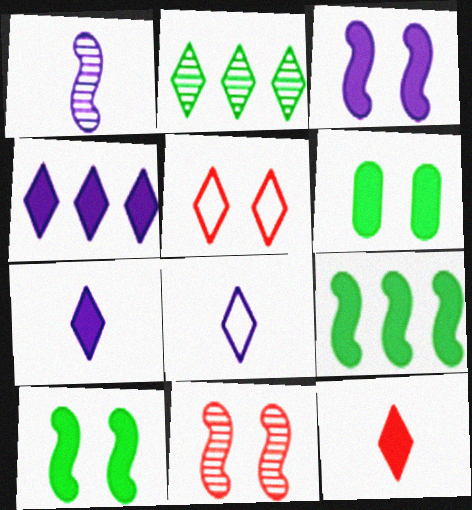[[2, 5, 7]]